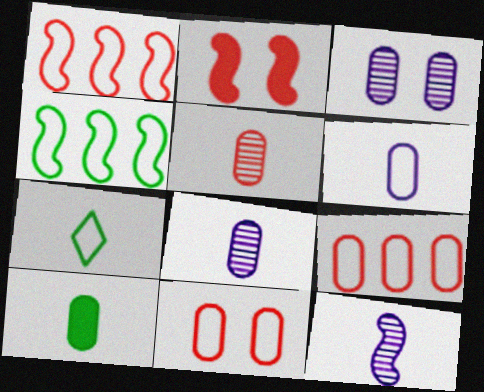[[2, 4, 12], 
[3, 9, 10], 
[5, 6, 10]]